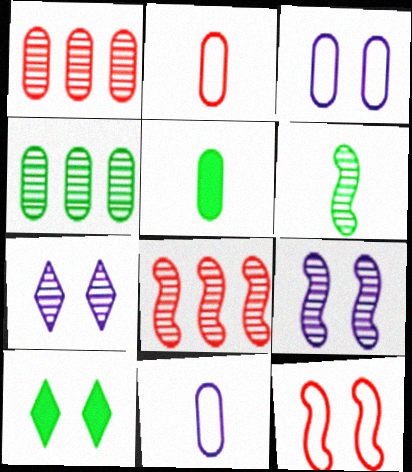[[1, 3, 5], 
[1, 6, 7], 
[6, 8, 9], 
[8, 10, 11]]